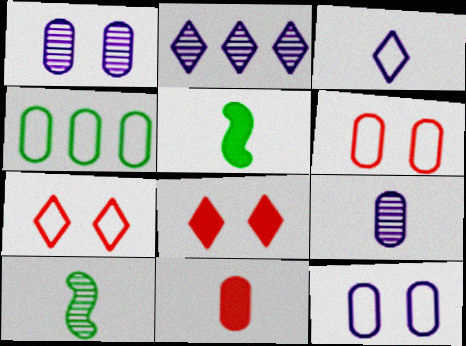[[1, 4, 11], 
[2, 5, 6], 
[3, 10, 11]]